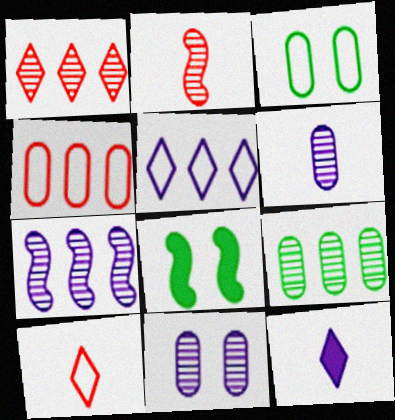[[1, 7, 9]]